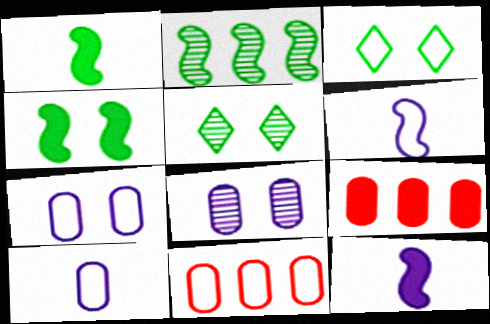[[3, 6, 11], 
[5, 6, 9], 
[5, 11, 12]]